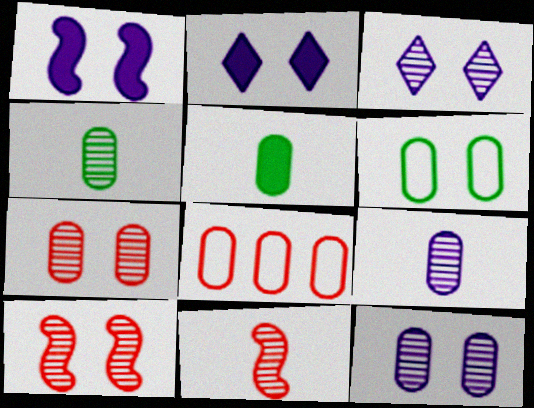[[2, 6, 10], 
[5, 8, 12]]